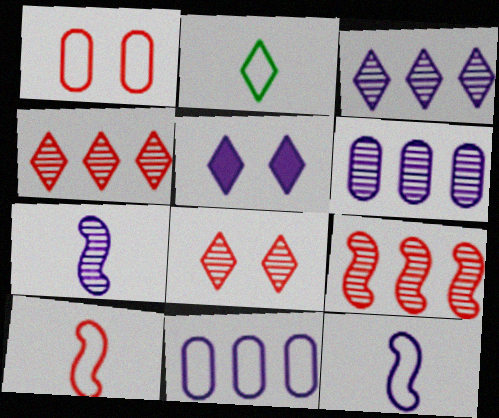[[2, 4, 5], 
[5, 6, 12], 
[5, 7, 11]]